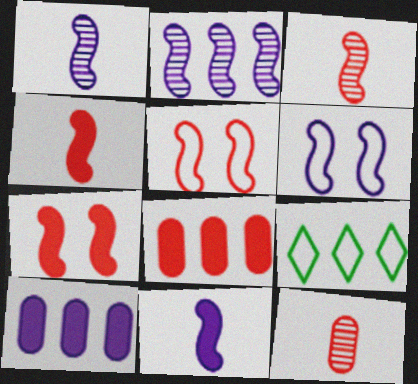[[2, 6, 11], 
[2, 8, 9]]